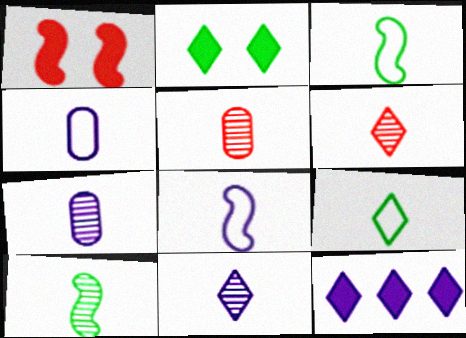[[5, 10, 11], 
[6, 7, 10]]